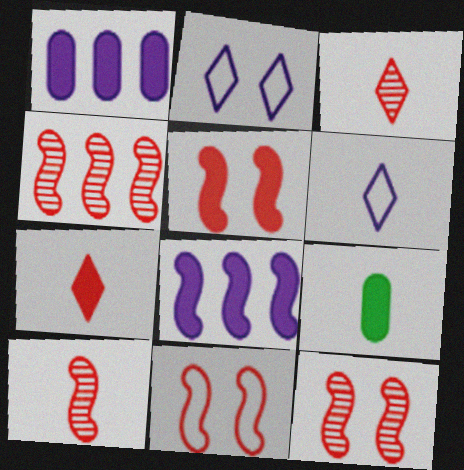[[2, 4, 9], 
[4, 10, 12], 
[5, 11, 12], 
[6, 9, 10]]